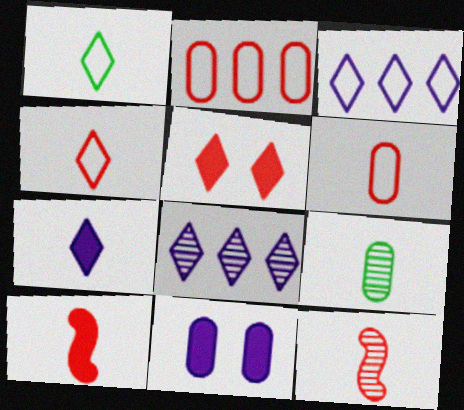[[1, 5, 8], 
[2, 5, 12], 
[2, 9, 11]]